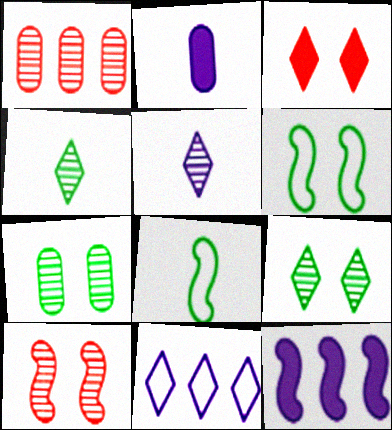[[3, 4, 11], 
[8, 10, 12]]